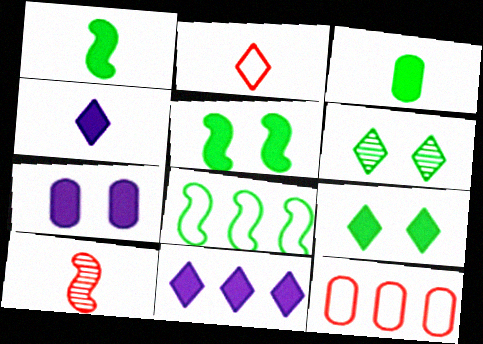[[2, 6, 11], 
[3, 6, 8]]